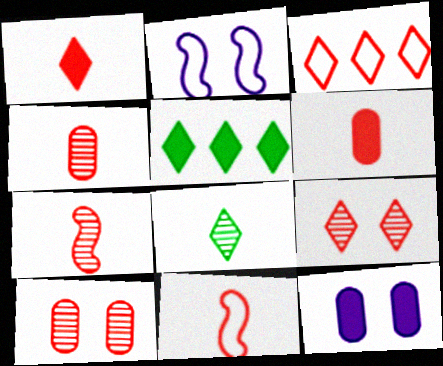[[1, 3, 9], 
[1, 4, 11], 
[2, 4, 5]]